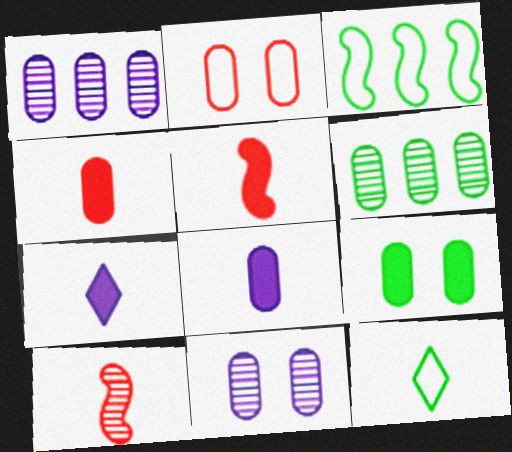[[2, 6, 8], 
[2, 9, 11], 
[8, 10, 12]]